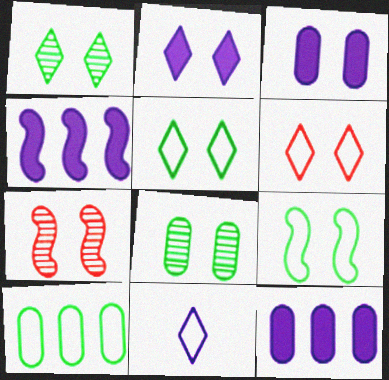[[1, 2, 6], 
[3, 5, 7]]